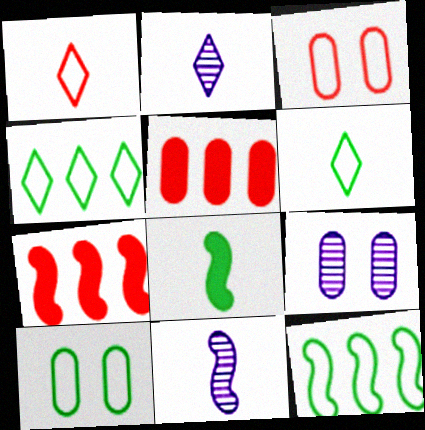[[2, 7, 10], 
[6, 7, 9], 
[6, 10, 12]]